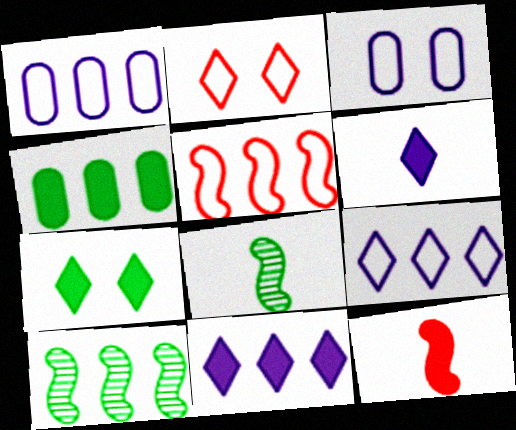[]